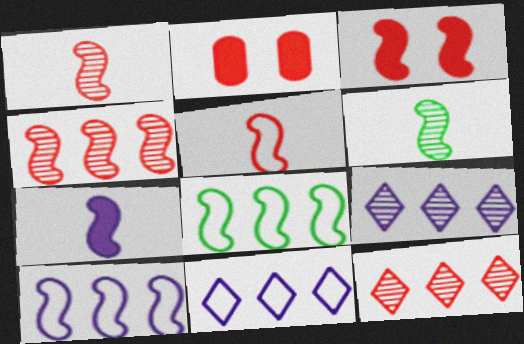[[2, 5, 12], 
[2, 6, 11], 
[3, 4, 5], 
[3, 6, 10], 
[5, 6, 7]]